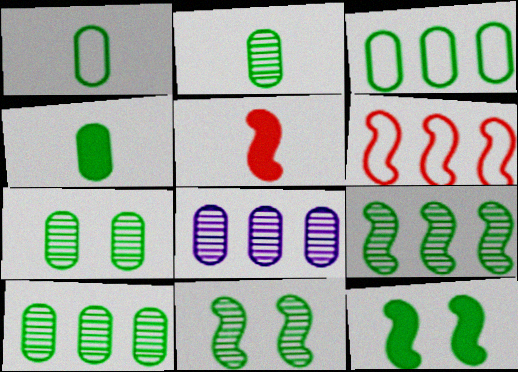[[1, 2, 4], 
[2, 7, 10], 
[3, 4, 7]]